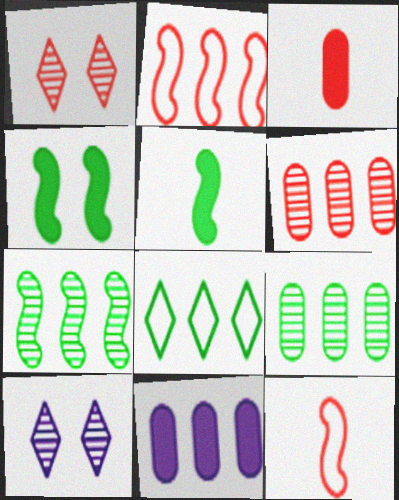[[1, 2, 3]]